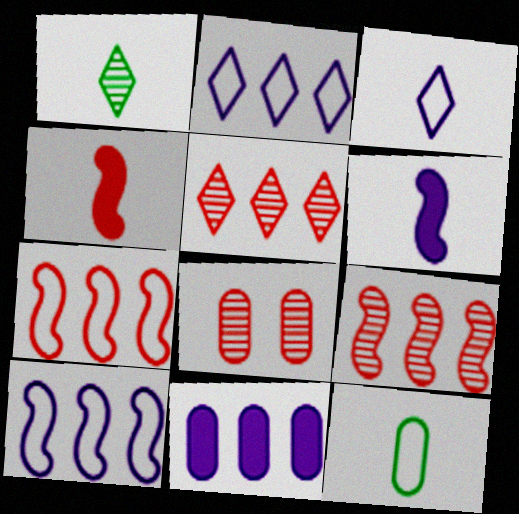[[8, 11, 12]]